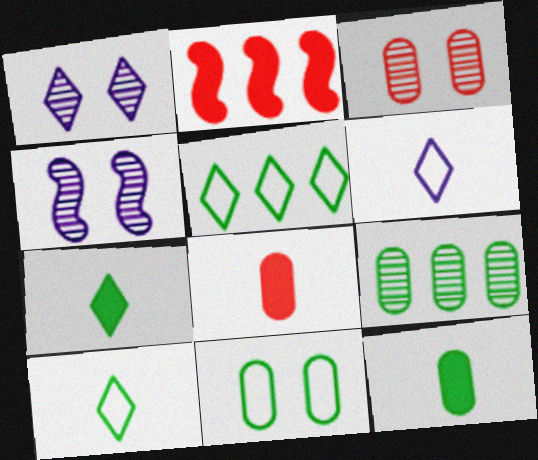[[4, 5, 8], 
[9, 11, 12]]